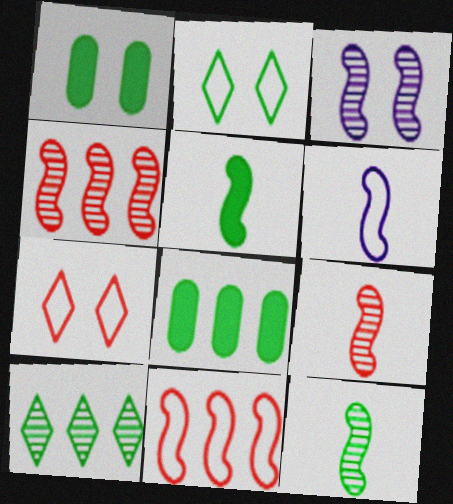[[1, 3, 7], 
[2, 8, 12], 
[3, 4, 12], 
[3, 5, 11], 
[5, 6, 9]]